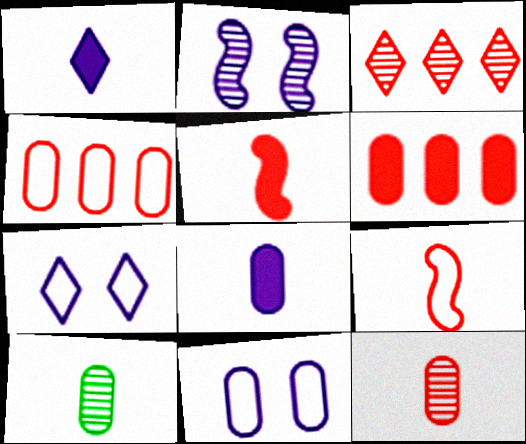[[1, 9, 10], 
[2, 3, 10], 
[6, 10, 11]]